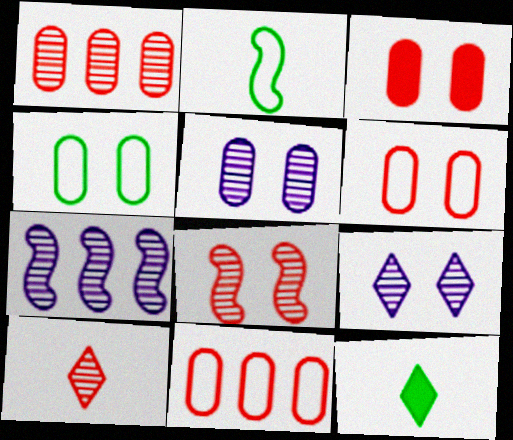[[1, 8, 10], 
[3, 4, 5], 
[6, 7, 12]]